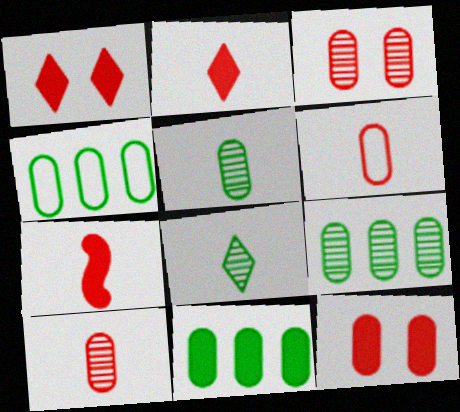[[4, 9, 11]]